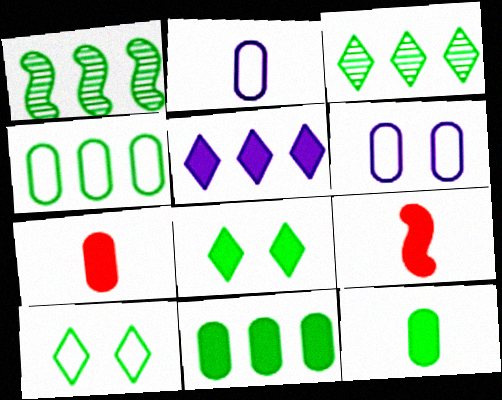[[1, 10, 12], 
[3, 6, 9]]